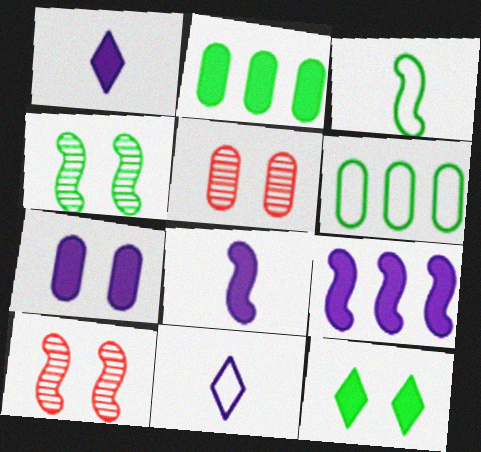[[1, 6, 10], 
[1, 7, 9], 
[2, 10, 11], 
[3, 9, 10]]